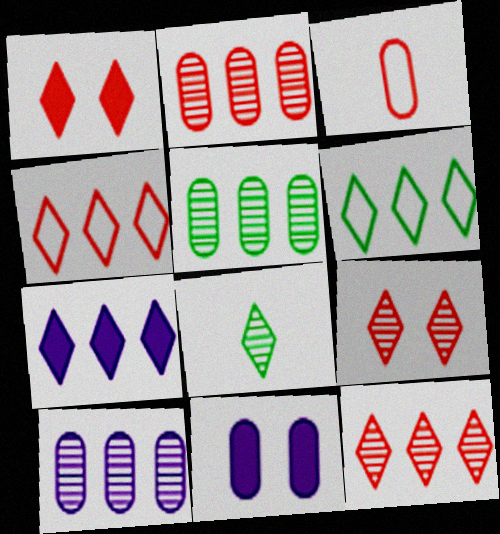[[2, 5, 10], 
[3, 5, 11], 
[6, 7, 12]]